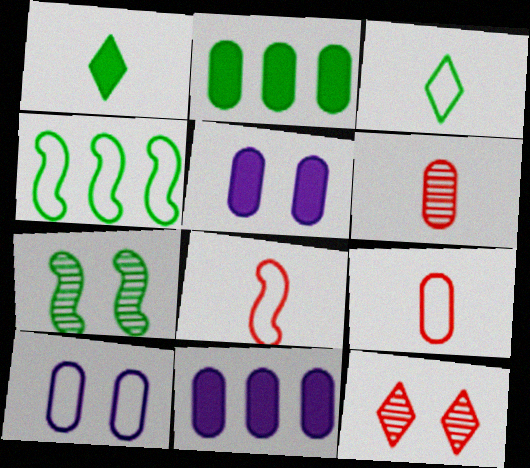[[2, 3, 7], 
[2, 6, 10]]